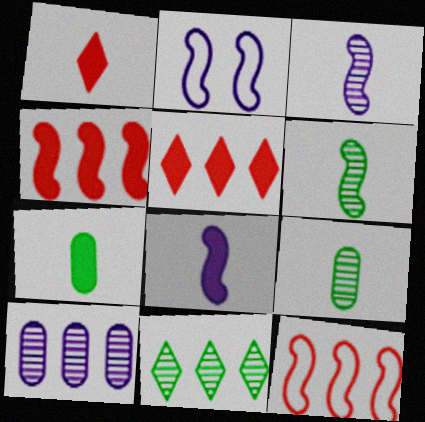[[1, 7, 8], 
[2, 4, 6], 
[2, 5, 9]]